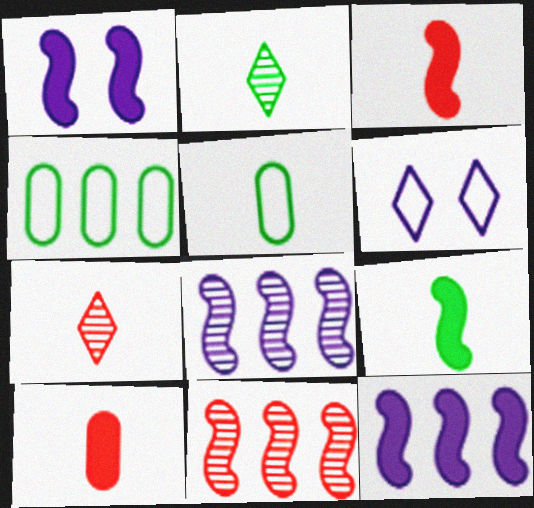[[1, 4, 7], 
[2, 5, 9]]